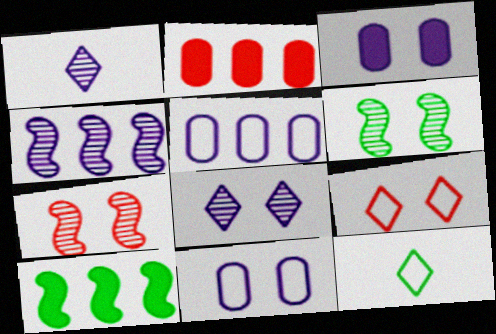[[3, 6, 9]]